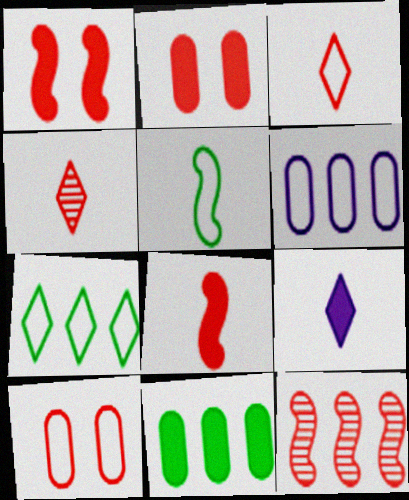[[1, 9, 11], 
[2, 3, 12]]